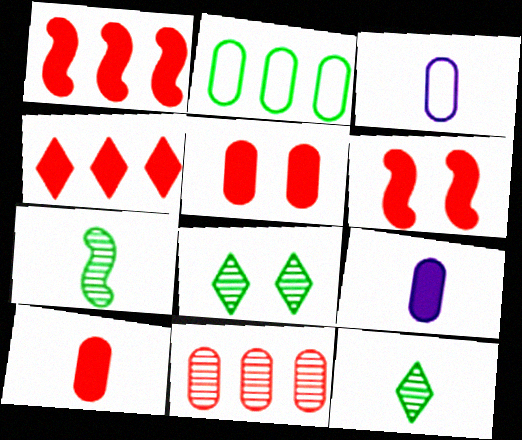[[1, 3, 8], 
[4, 6, 10]]